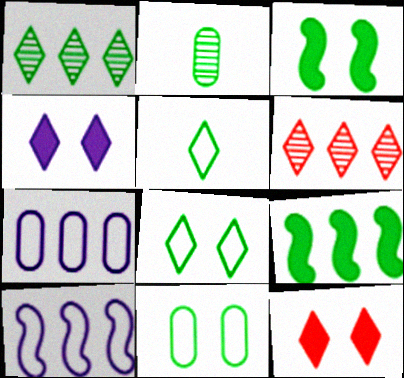[[2, 8, 9], 
[2, 10, 12], 
[4, 5, 6], 
[6, 7, 9]]